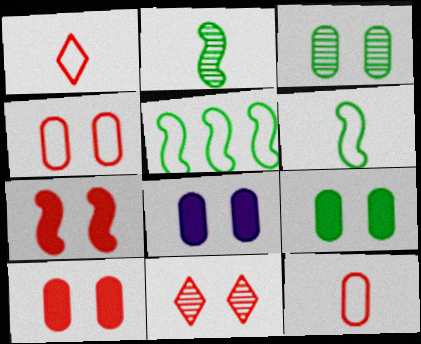[[3, 4, 8], 
[4, 7, 11], 
[8, 9, 10]]